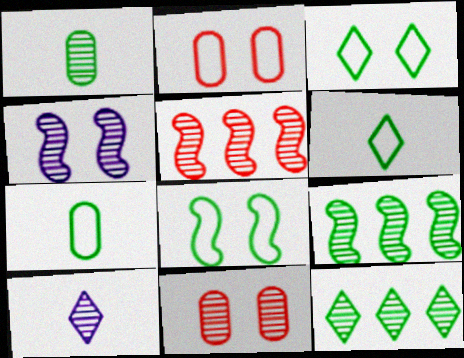[[9, 10, 11]]